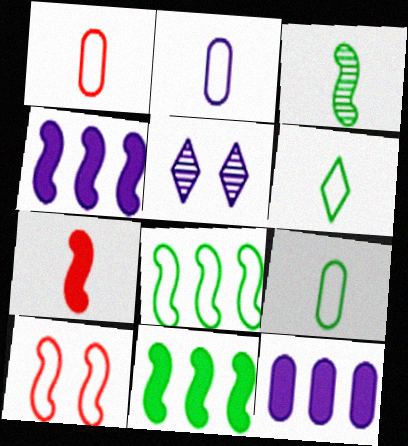[[1, 2, 9], 
[1, 5, 11], 
[2, 4, 5], 
[3, 4, 10]]